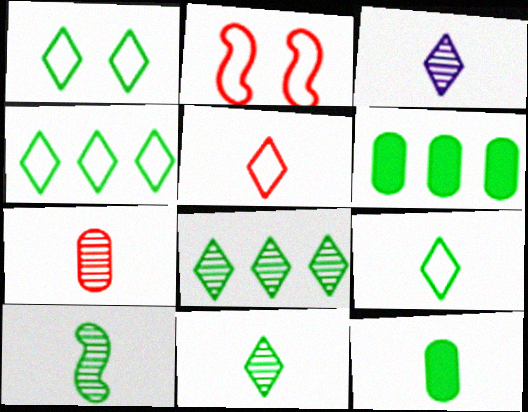[[1, 4, 9], 
[1, 6, 10], 
[2, 3, 6], 
[3, 7, 10], 
[9, 10, 12]]